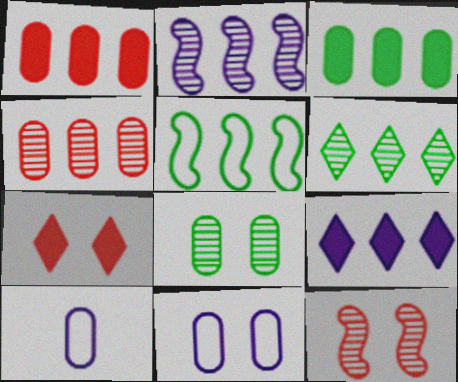[[1, 8, 10], 
[2, 4, 6], 
[3, 5, 6], 
[4, 5, 9]]